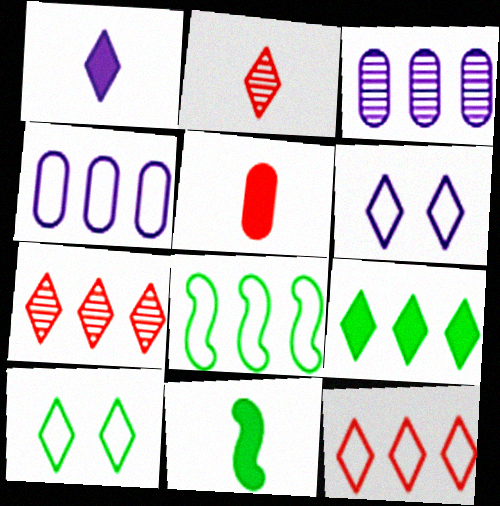[[1, 5, 11], 
[1, 7, 10], 
[2, 6, 9], 
[4, 8, 12]]